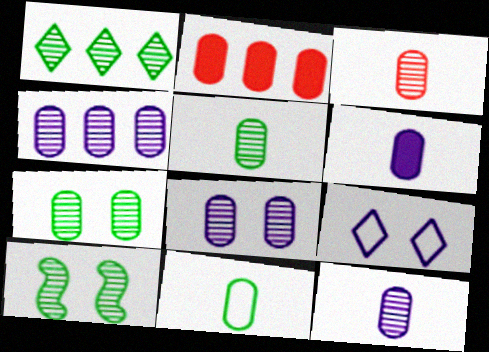[[1, 5, 10], 
[2, 8, 11], 
[3, 4, 7], 
[3, 5, 12], 
[3, 6, 11], 
[4, 8, 12]]